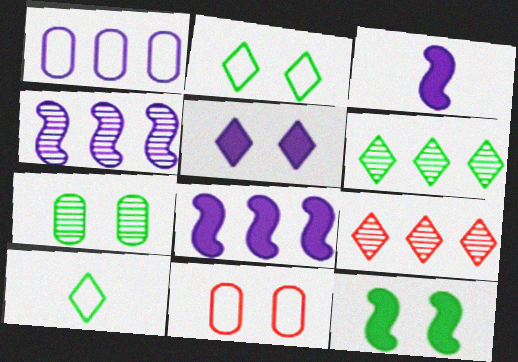[[2, 7, 12], 
[3, 6, 11], 
[5, 9, 10]]